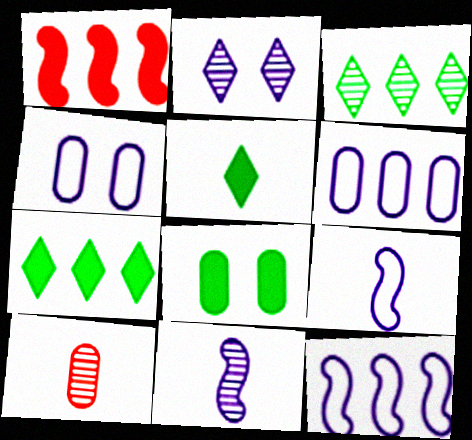[[1, 3, 6], 
[5, 9, 10], 
[6, 8, 10]]